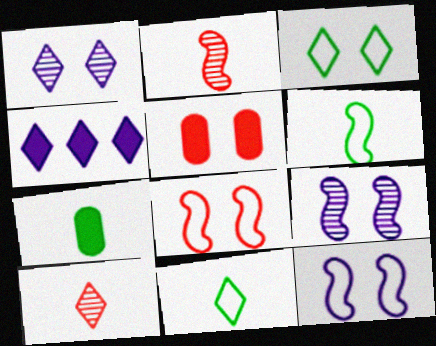[[3, 4, 10], 
[3, 5, 9]]